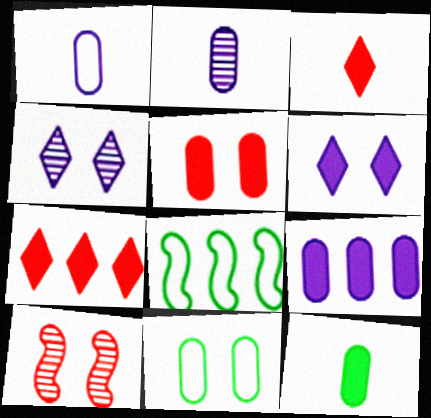[[5, 9, 12], 
[6, 10, 11]]